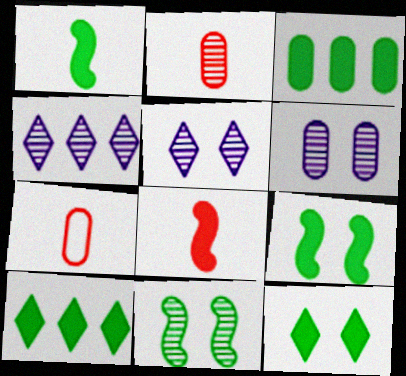[[1, 3, 12], 
[2, 4, 11], 
[3, 6, 7], 
[4, 7, 9]]